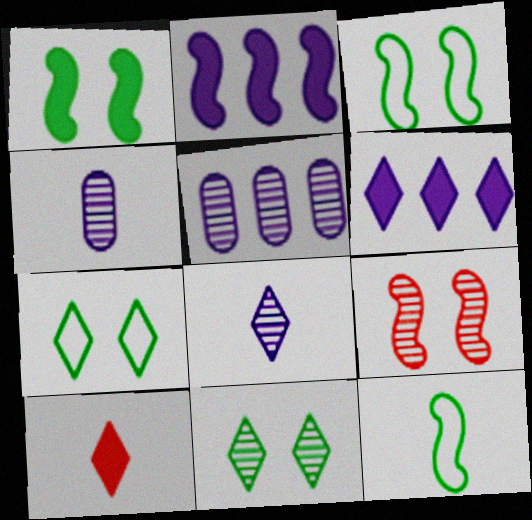[[2, 9, 12], 
[3, 5, 10], 
[4, 10, 12]]